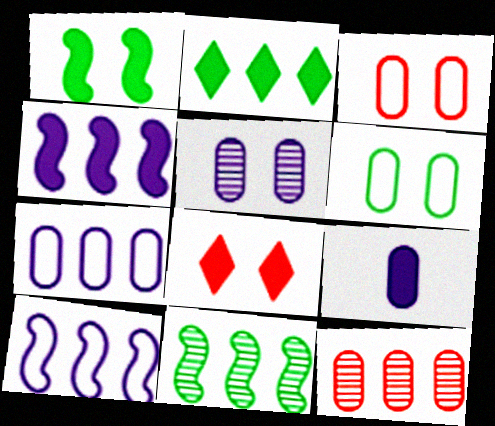[[2, 10, 12], 
[5, 7, 9], 
[6, 9, 12]]